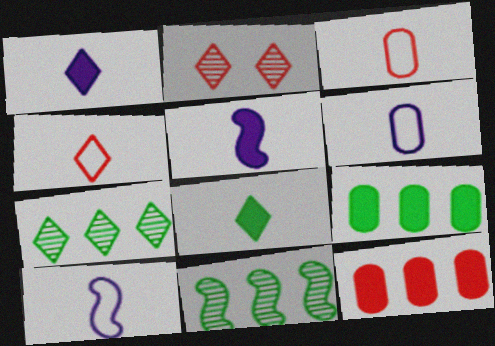[[2, 9, 10]]